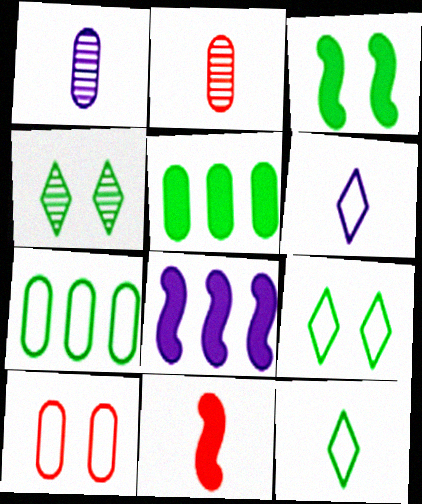[[1, 5, 10], 
[1, 11, 12], 
[2, 8, 9], 
[3, 8, 11]]